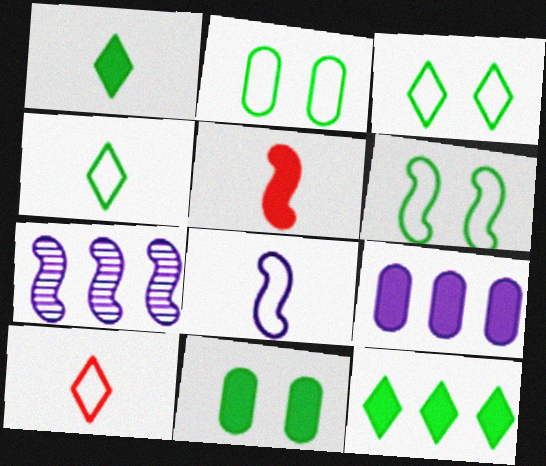[[2, 3, 6], 
[5, 6, 7], 
[7, 10, 11]]